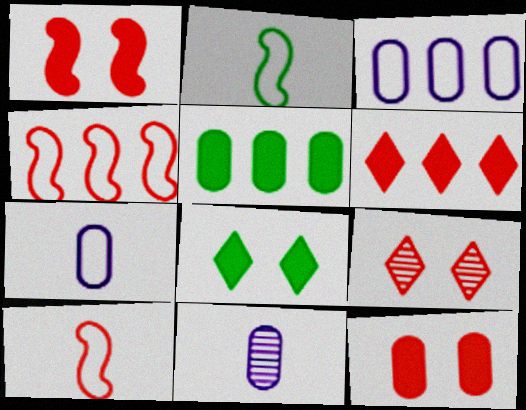[[4, 8, 11]]